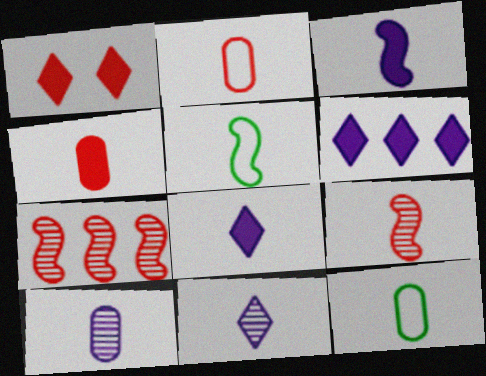[[1, 2, 7], 
[3, 5, 9], 
[4, 5, 11], 
[4, 10, 12], 
[8, 9, 12]]